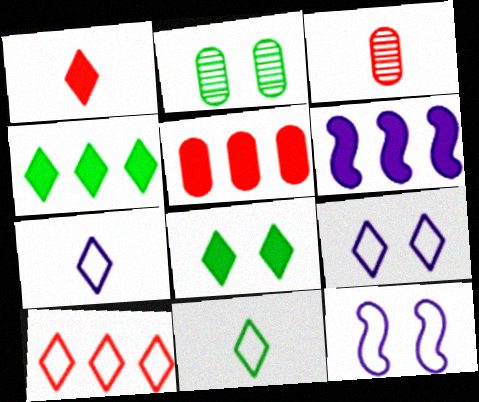[[3, 4, 12], 
[4, 5, 6], 
[9, 10, 11]]